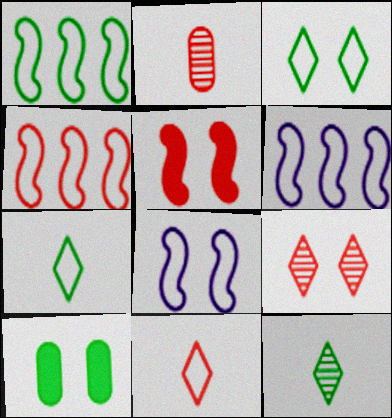[[1, 4, 6], 
[1, 10, 12], 
[8, 9, 10]]